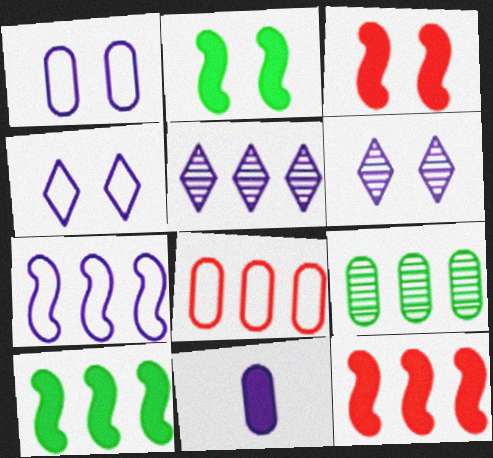[[5, 8, 10], 
[6, 7, 11]]